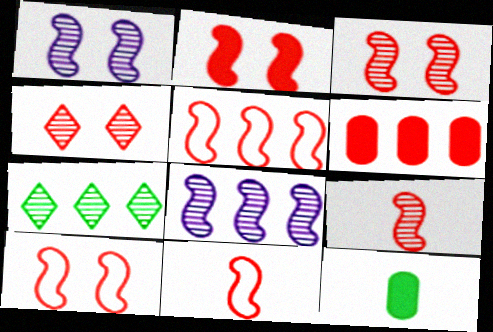[[2, 3, 10], 
[2, 5, 9], 
[4, 6, 11], 
[5, 10, 11]]